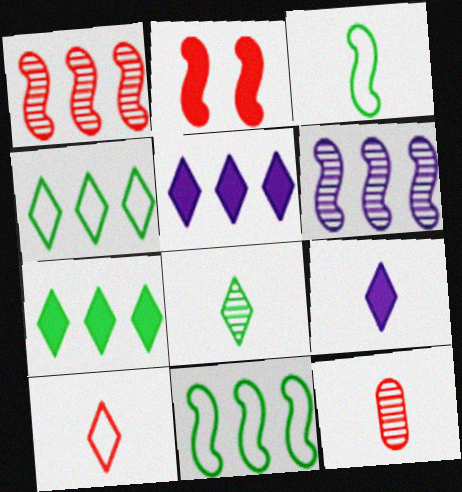[[2, 3, 6], 
[3, 9, 12], 
[8, 9, 10]]